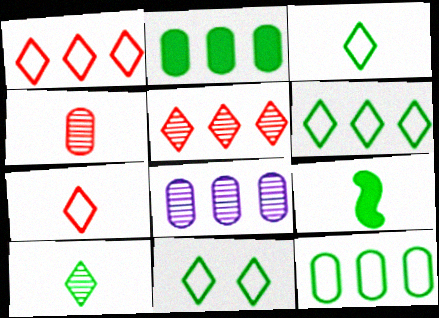[[3, 6, 11]]